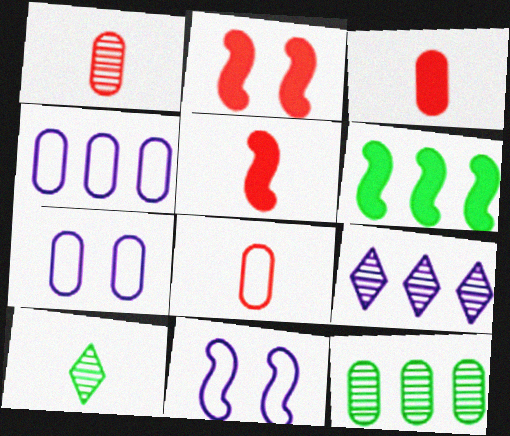[[1, 3, 8], 
[2, 4, 10], 
[3, 7, 12]]